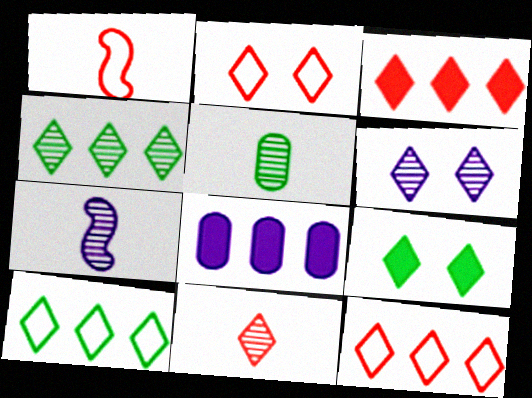[[2, 3, 11], 
[2, 6, 9], 
[4, 6, 11], 
[5, 7, 11]]